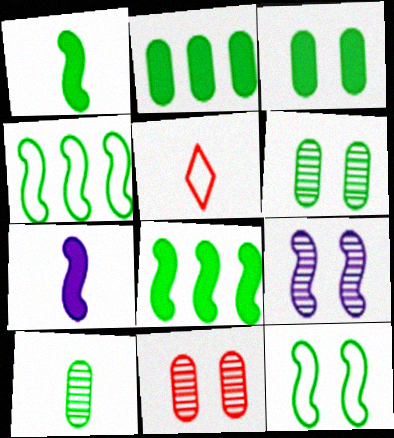[[2, 5, 9], 
[5, 7, 10]]